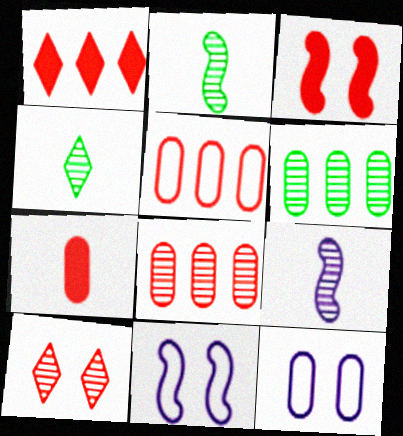[[1, 2, 12], 
[1, 3, 7], 
[6, 7, 12], 
[6, 9, 10]]